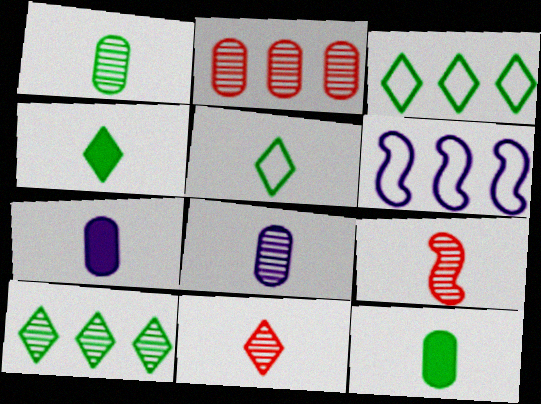[[5, 7, 9]]